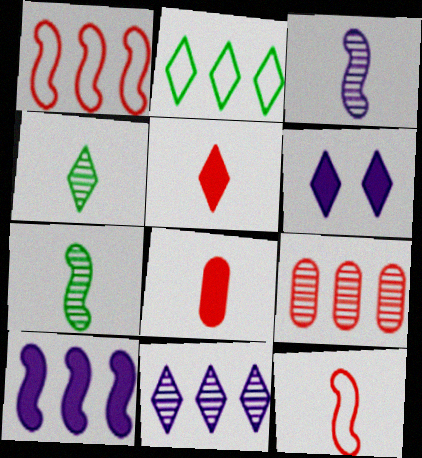[[2, 9, 10]]